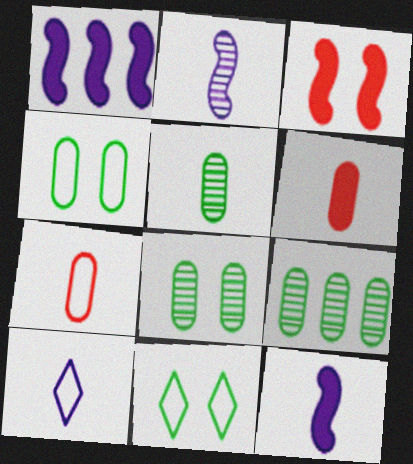[[3, 9, 10], 
[5, 8, 9]]